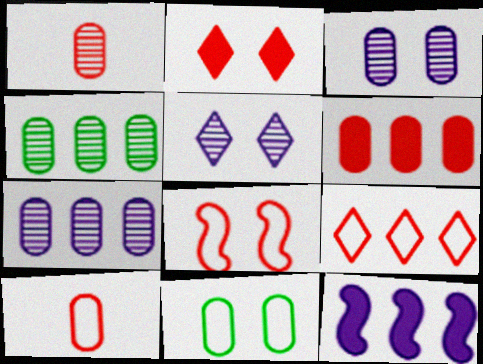[[1, 3, 4], 
[4, 9, 12], 
[8, 9, 10]]